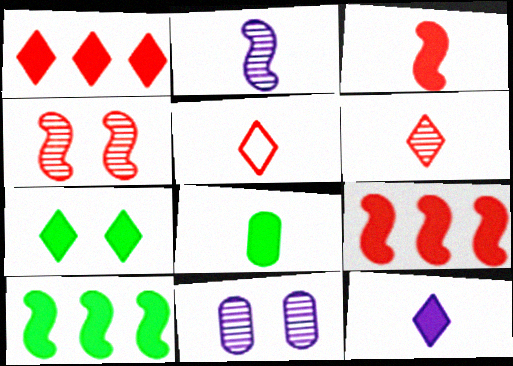[[1, 7, 12], 
[2, 5, 8], 
[3, 8, 12], 
[5, 10, 11], 
[7, 8, 10]]